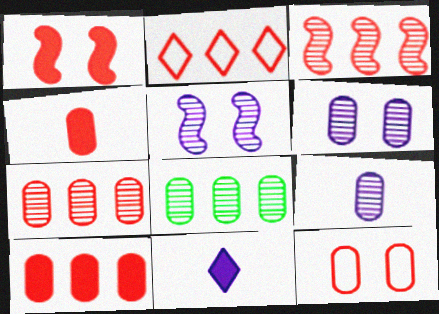[[2, 3, 10], 
[4, 7, 12]]